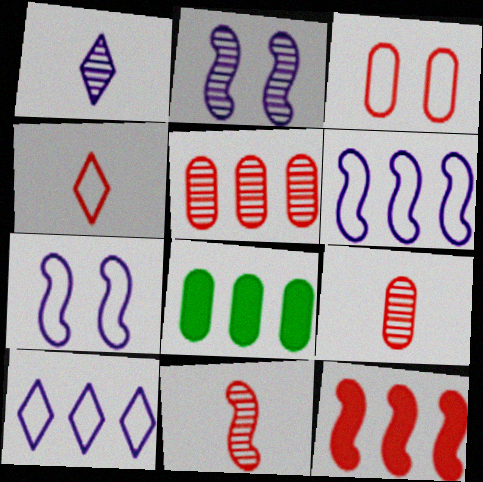[[2, 4, 8]]